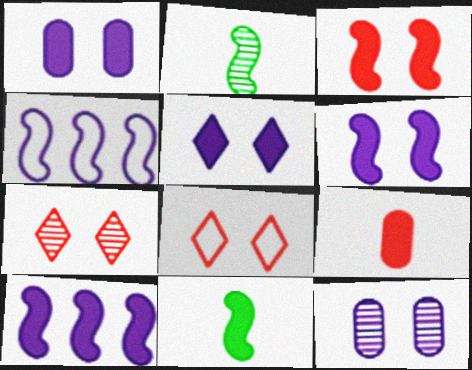[[1, 5, 6], 
[2, 3, 4], 
[3, 10, 11]]